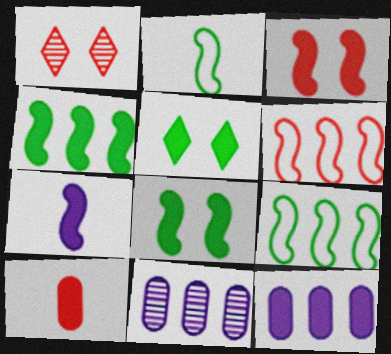[[1, 2, 12], 
[1, 6, 10], 
[3, 4, 7]]